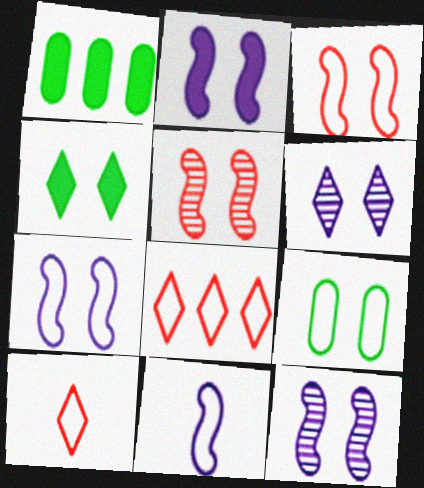[[1, 10, 12], 
[2, 7, 12], 
[8, 9, 11]]